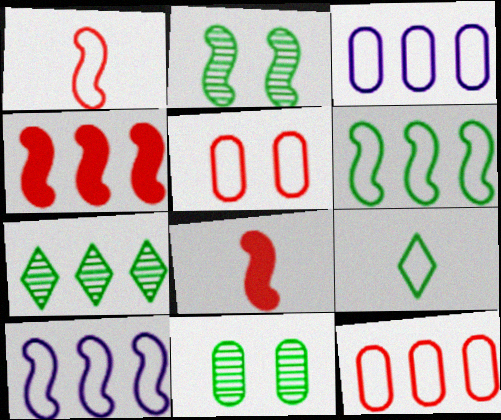[[2, 8, 10], 
[3, 4, 7], 
[5, 9, 10]]